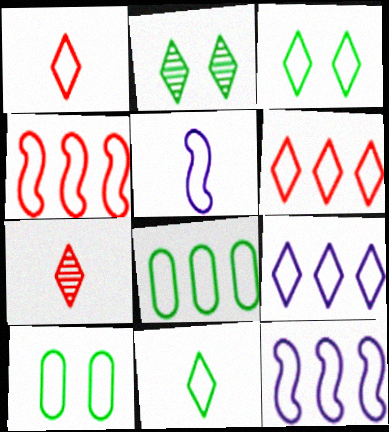[[1, 3, 9], 
[1, 10, 12], 
[4, 8, 9], 
[5, 6, 10], 
[6, 8, 12]]